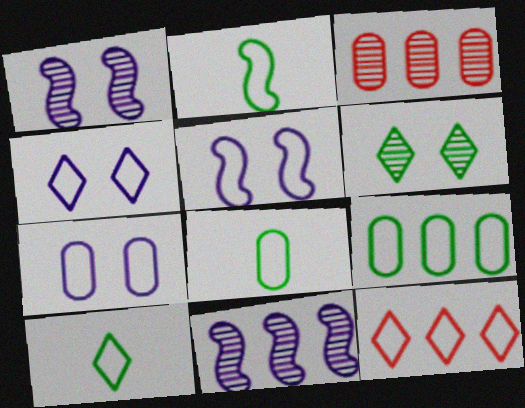[[2, 7, 12], 
[2, 8, 10], 
[4, 5, 7], 
[4, 10, 12], 
[5, 8, 12]]